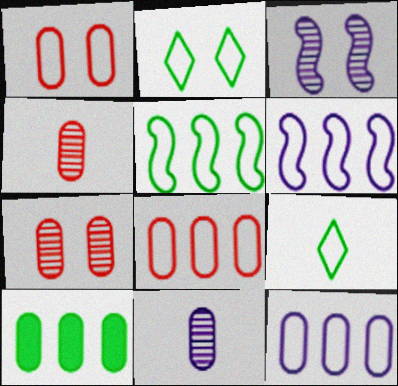[[1, 6, 9], 
[1, 10, 11]]